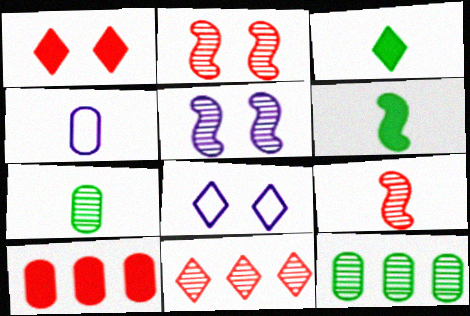[[3, 4, 9], 
[3, 8, 11], 
[5, 7, 11]]